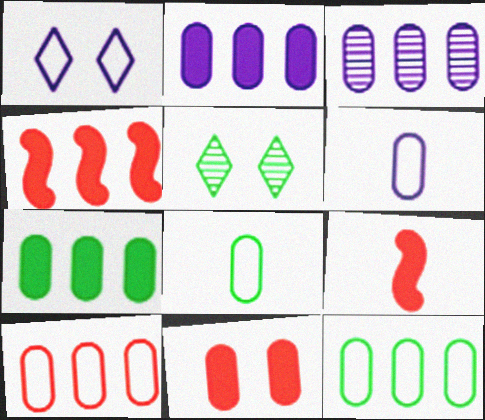[[3, 7, 10], 
[3, 8, 11], 
[4, 5, 6]]